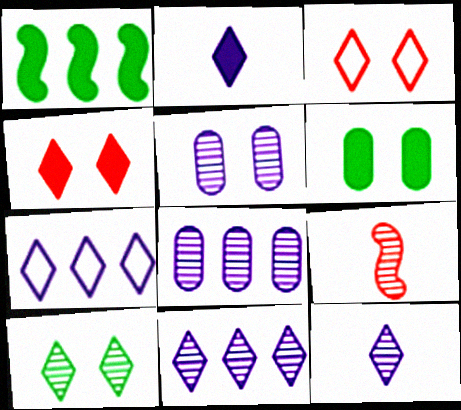[[6, 7, 9], 
[8, 9, 10]]